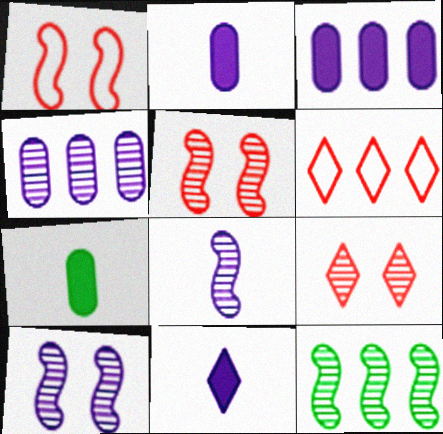[[3, 6, 12], 
[5, 8, 12], 
[6, 7, 10]]